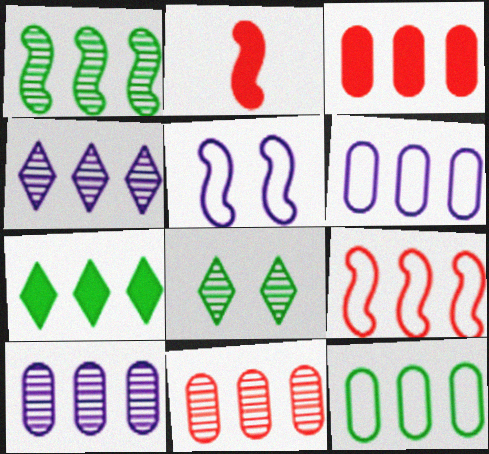[[1, 2, 5], 
[1, 4, 11], 
[1, 7, 12], 
[2, 6, 8], 
[3, 10, 12], 
[7, 9, 10]]